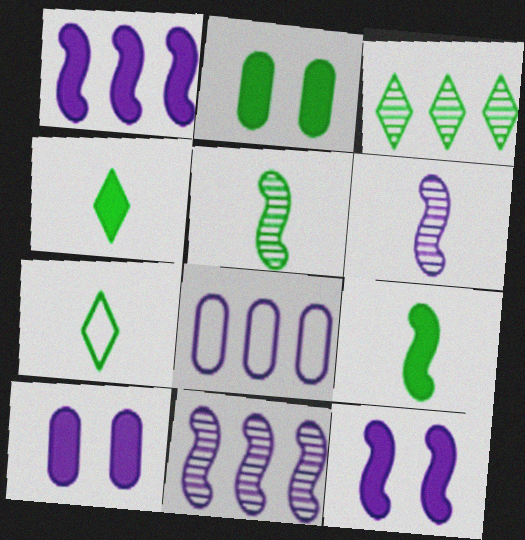[]